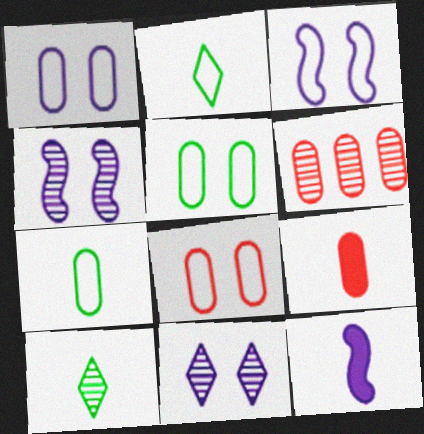[[1, 5, 8], 
[4, 6, 10], 
[6, 8, 9]]